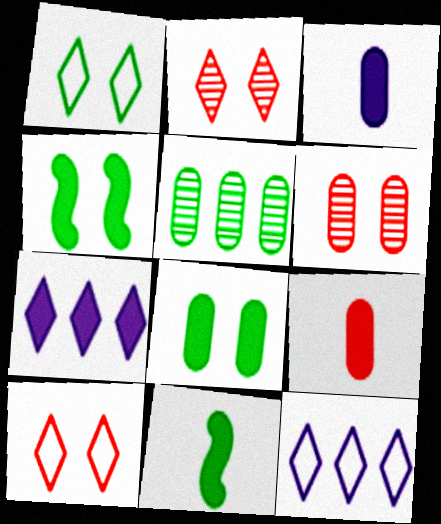[[1, 5, 11], 
[4, 7, 9], 
[6, 11, 12]]